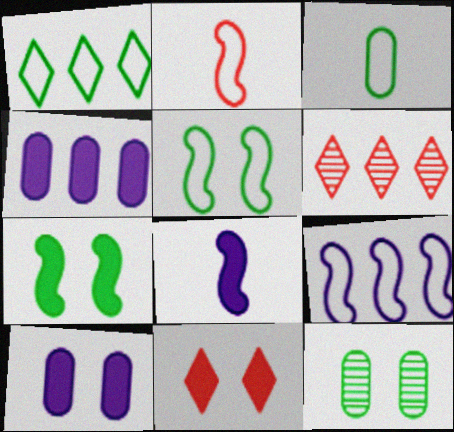[[1, 3, 5], 
[2, 5, 9], 
[7, 10, 11]]